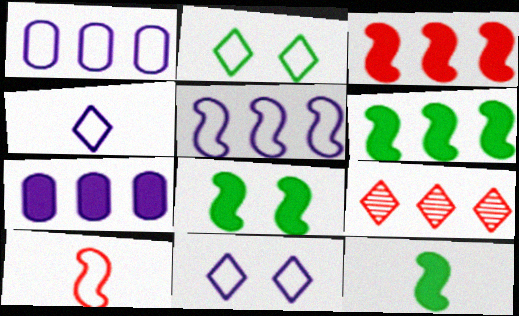[[1, 2, 10], 
[1, 6, 9], 
[6, 8, 12]]